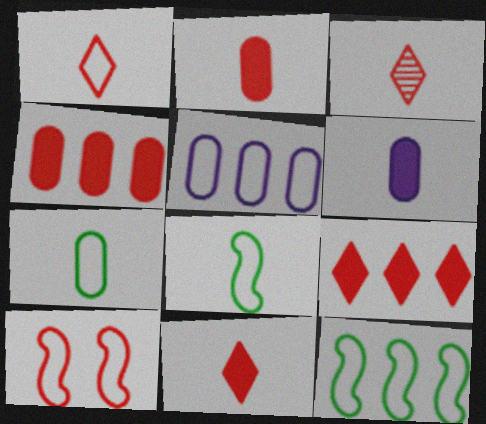[[1, 3, 11], 
[3, 4, 10], 
[3, 6, 8]]